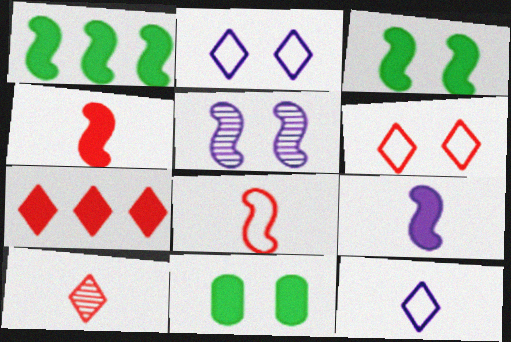[[1, 5, 8], 
[5, 6, 11], 
[6, 7, 10], 
[7, 9, 11]]